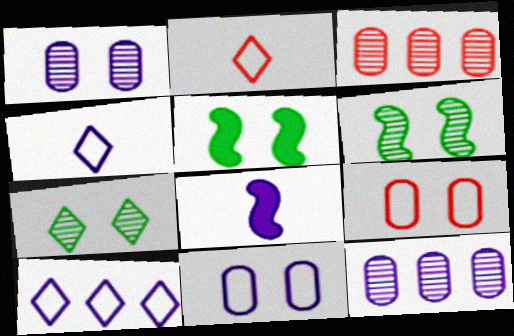[[1, 8, 10], 
[2, 5, 12], 
[3, 4, 5]]